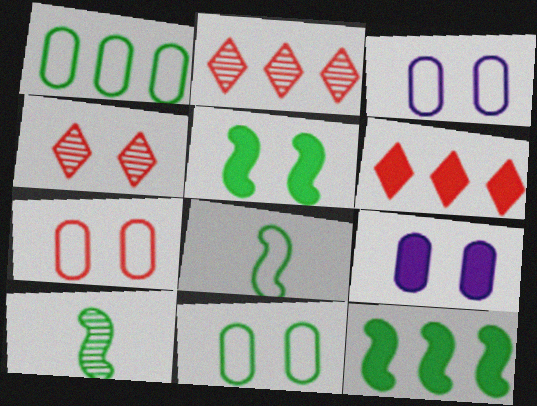[[2, 8, 9], 
[3, 4, 5], 
[3, 6, 10], 
[3, 7, 11]]